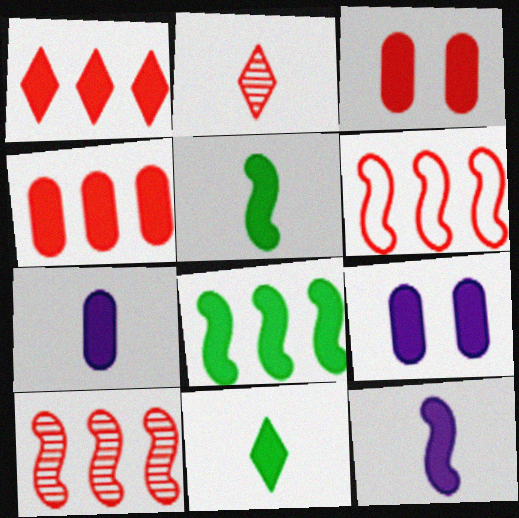[[1, 5, 9], 
[2, 3, 6]]